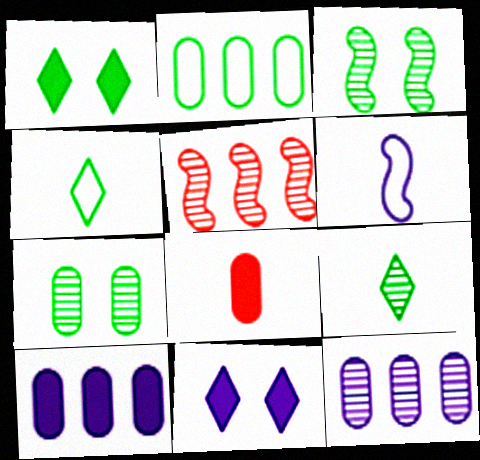[[6, 8, 9], 
[6, 11, 12]]